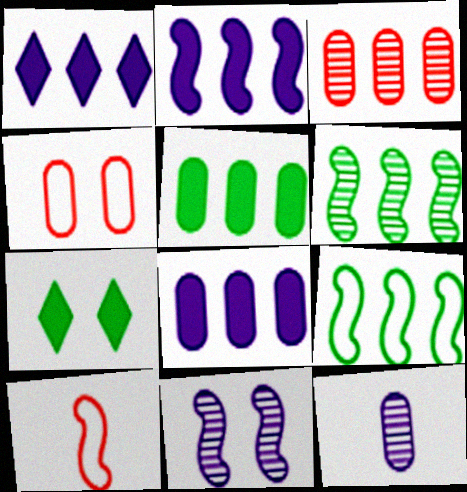[[1, 2, 8], 
[1, 3, 9], 
[4, 5, 12], 
[4, 7, 11]]